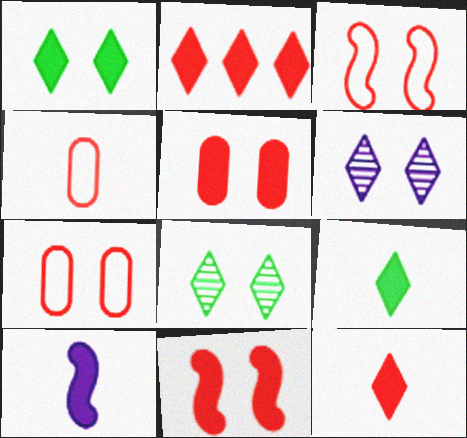[]